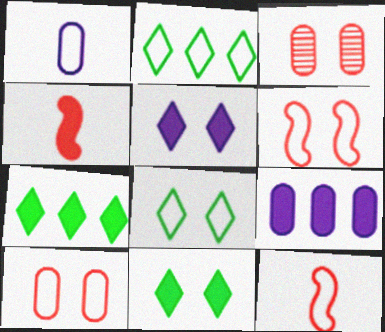[[1, 2, 6], 
[4, 9, 11]]